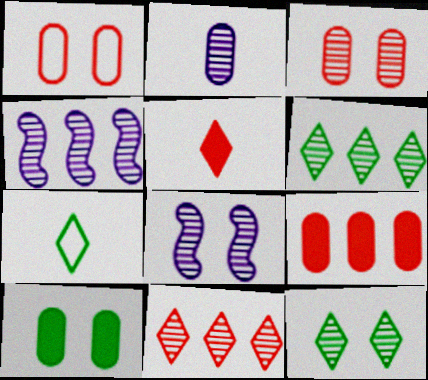[[3, 8, 12], 
[7, 8, 9]]